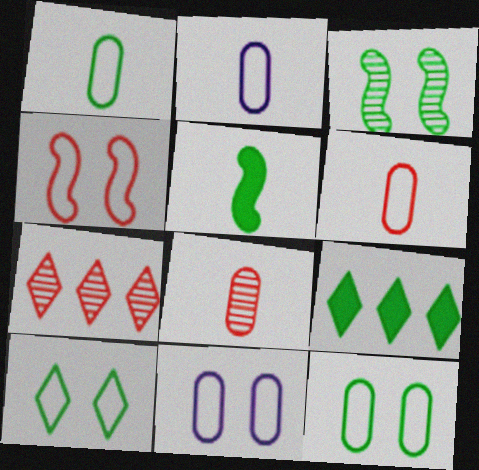[[1, 2, 6], 
[1, 3, 9], 
[4, 10, 11], 
[5, 7, 11]]